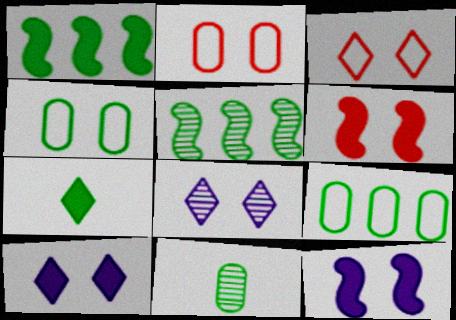[[4, 5, 7], 
[4, 6, 8]]